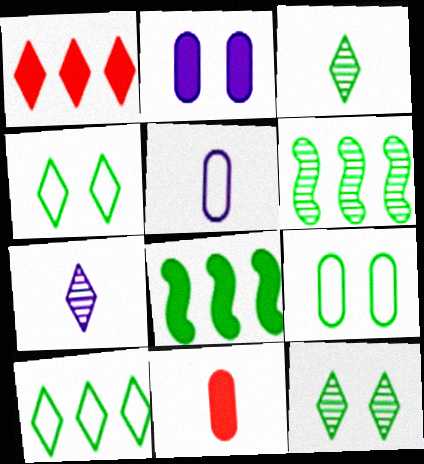[[1, 4, 7], 
[3, 8, 9]]